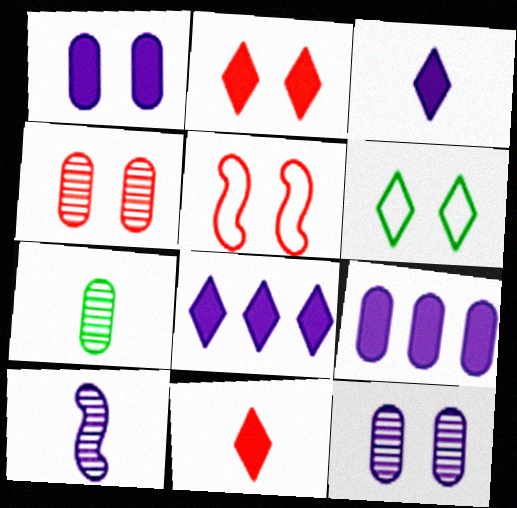[[2, 4, 5], 
[5, 7, 8]]